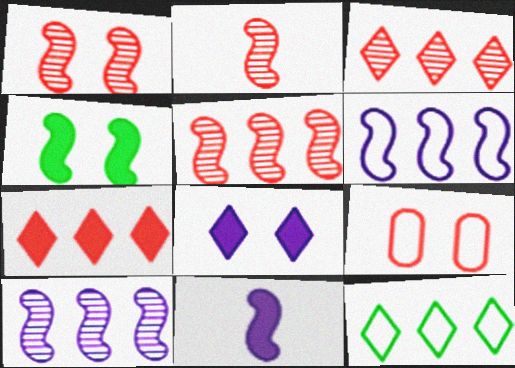[[1, 2, 5], 
[2, 4, 6], 
[2, 7, 9]]